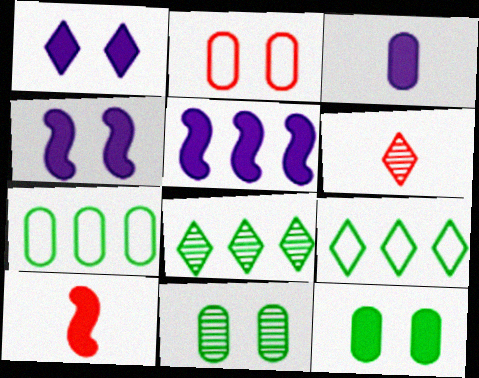[[1, 3, 5], 
[1, 6, 9], 
[4, 6, 7]]